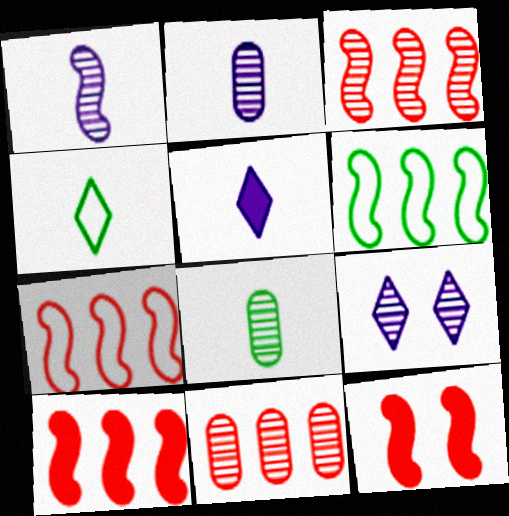[[1, 6, 12], 
[3, 7, 10], 
[3, 8, 9]]